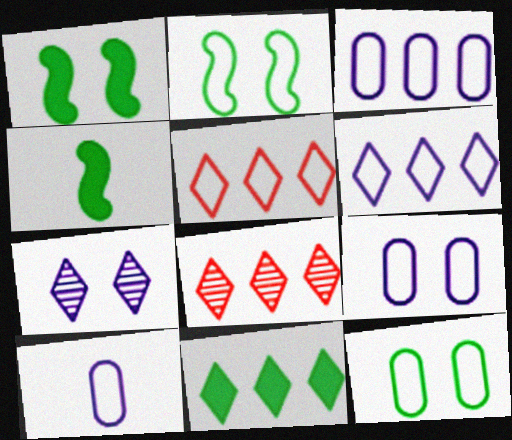[[1, 8, 10], 
[2, 5, 10], 
[3, 9, 10], 
[4, 8, 9], 
[6, 8, 11]]